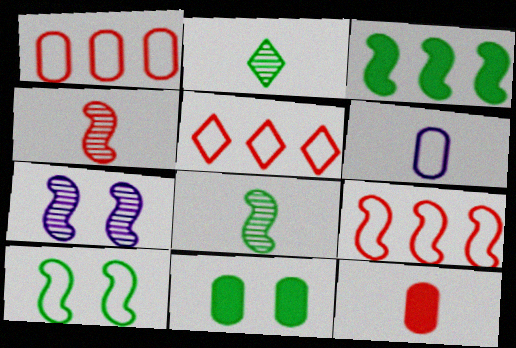[[1, 5, 9], 
[3, 8, 10], 
[5, 6, 10]]